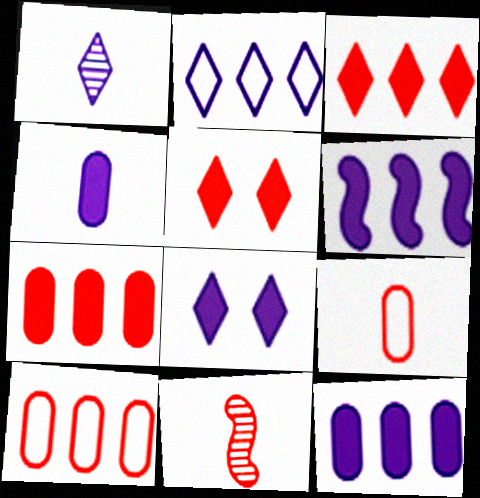[[1, 2, 8], 
[4, 6, 8], 
[5, 10, 11]]